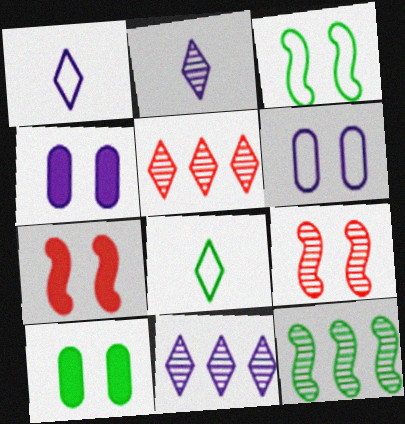[[8, 10, 12]]